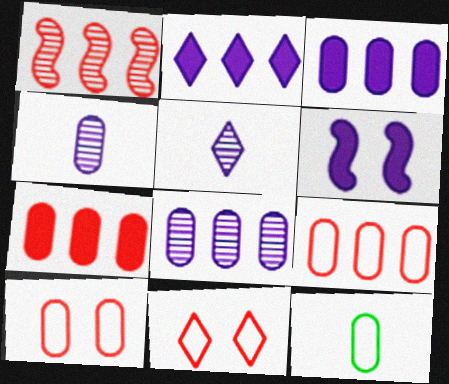[]